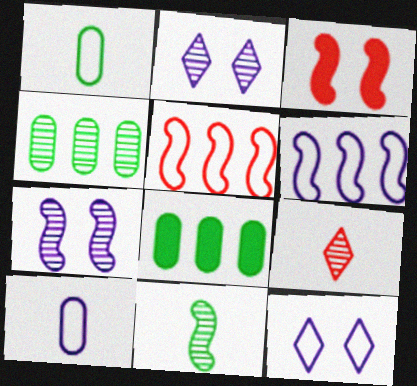[[1, 5, 12], 
[3, 6, 11], 
[4, 7, 9], 
[6, 10, 12]]